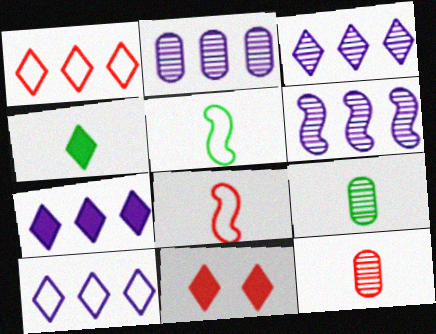[[2, 3, 6], 
[2, 5, 11], 
[3, 7, 10], 
[4, 5, 9], 
[4, 7, 11]]